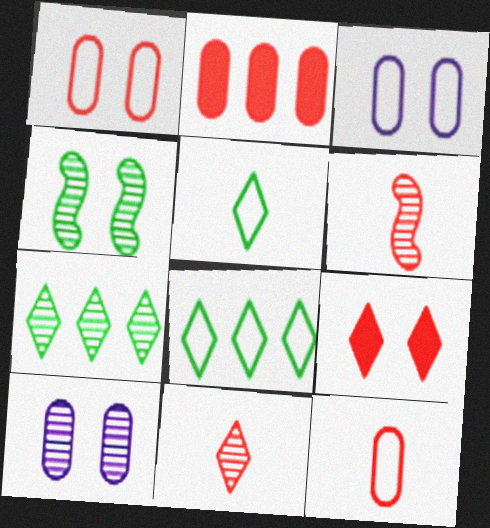[[3, 4, 9], 
[6, 7, 10]]